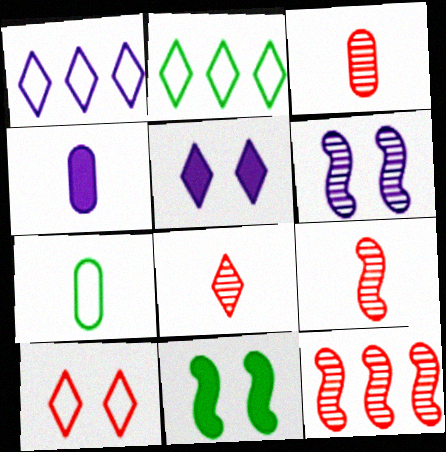[[1, 3, 11], 
[1, 4, 6], 
[2, 5, 8], 
[3, 4, 7], 
[3, 8, 9], 
[5, 7, 12]]